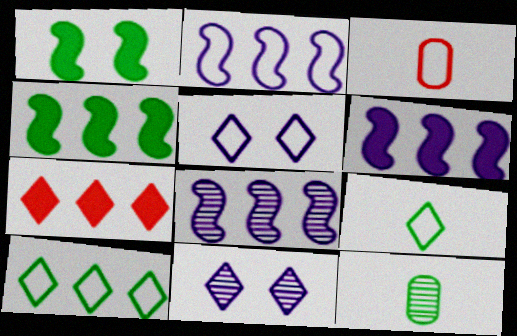[[1, 10, 12], 
[2, 6, 8], 
[3, 4, 11], 
[7, 9, 11]]